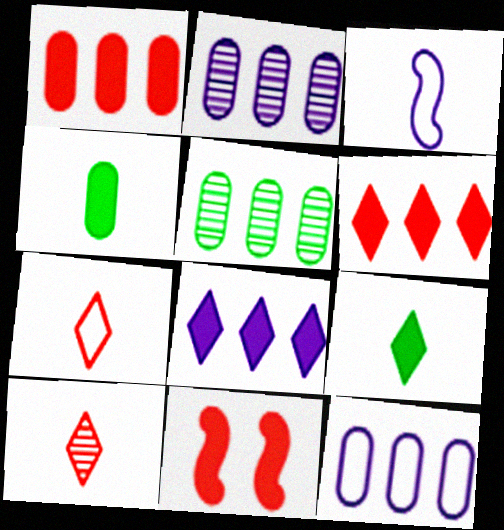[[1, 5, 12], 
[3, 4, 10], 
[4, 8, 11]]